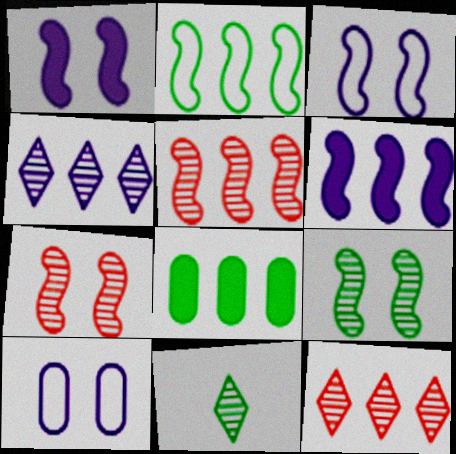[[2, 5, 6]]